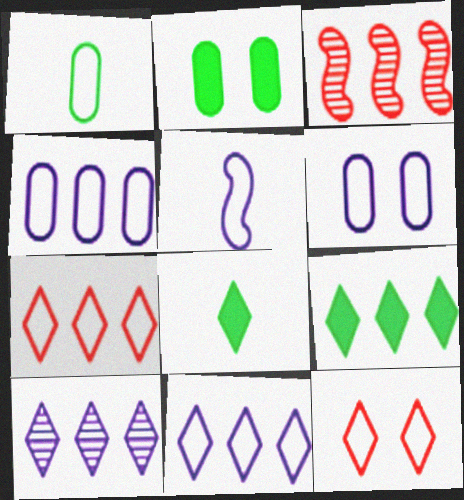[[3, 4, 9], 
[3, 6, 8], 
[5, 6, 11], 
[7, 9, 10], 
[8, 10, 12]]